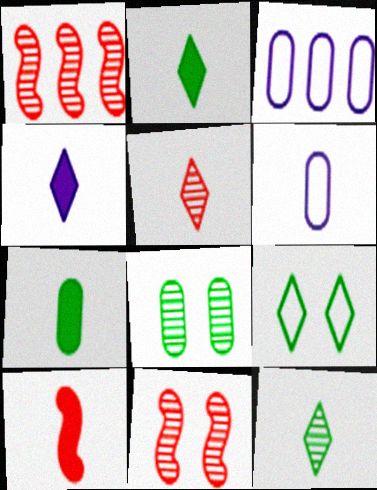[[2, 3, 11], 
[4, 7, 10], 
[6, 10, 12]]